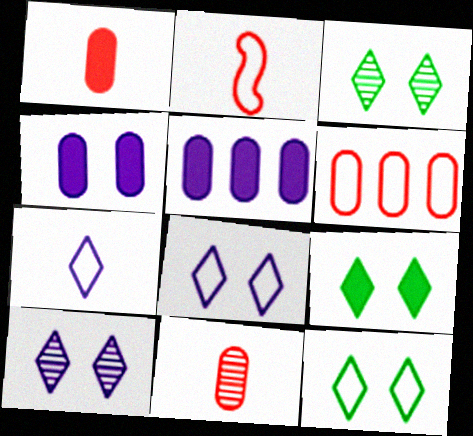[[2, 3, 5], 
[3, 9, 12]]